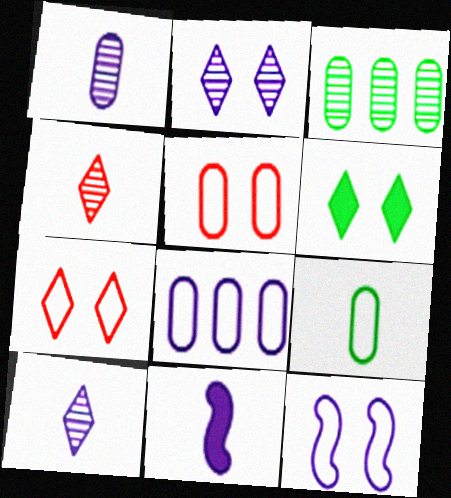[[2, 6, 7], 
[2, 8, 11], 
[3, 7, 11], 
[4, 9, 11], 
[5, 8, 9]]